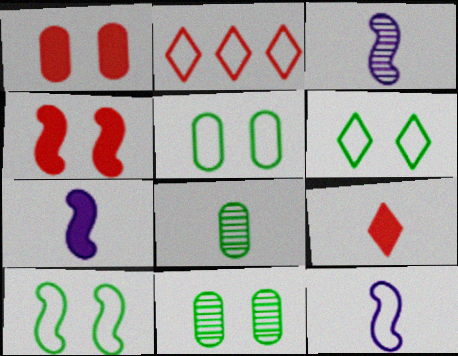[[2, 5, 12], 
[2, 7, 11], 
[3, 7, 12], 
[5, 6, 10], 
[8, 9, 12]]